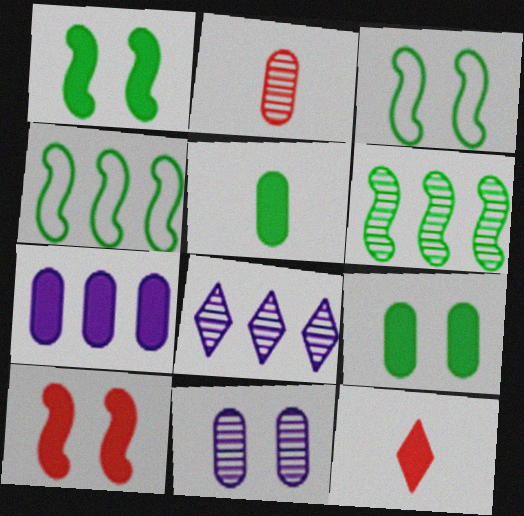[[1, 7, 12], 
[4, 11, 12]]